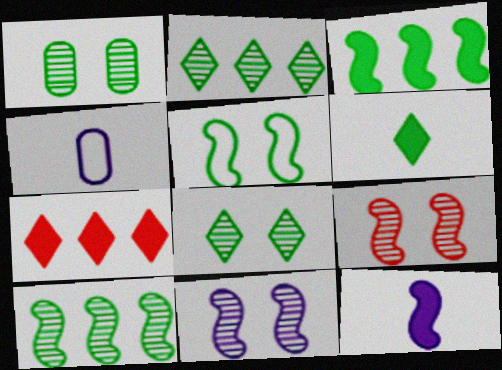[]